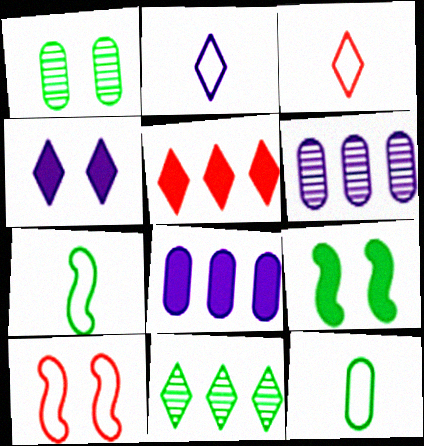[[1, 4, 10], 
[3, 4, 11], 
[3, 6, 9], 
[9, 11, 12]]